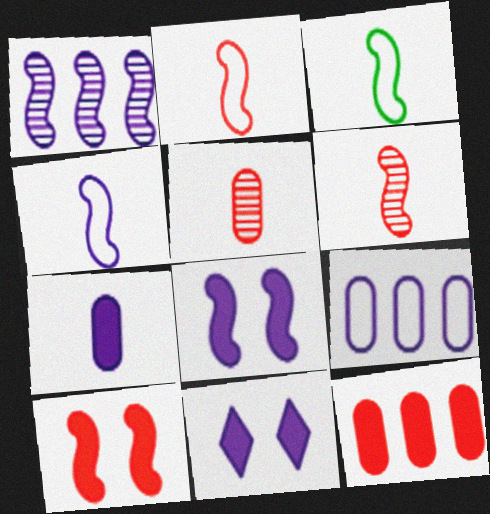[[1, 3, 10], 
[1, 4, 8], 
[2, 3, 4]]